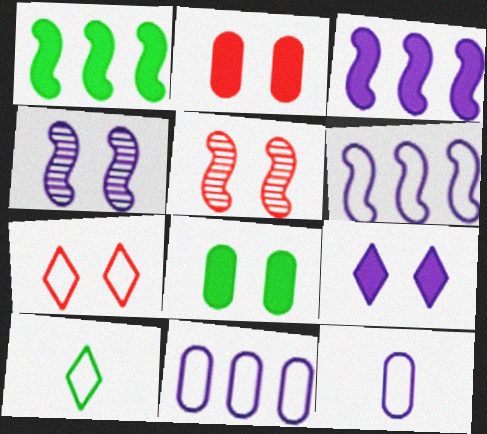[[2, 5, 7], 
[4, 7, 8]]